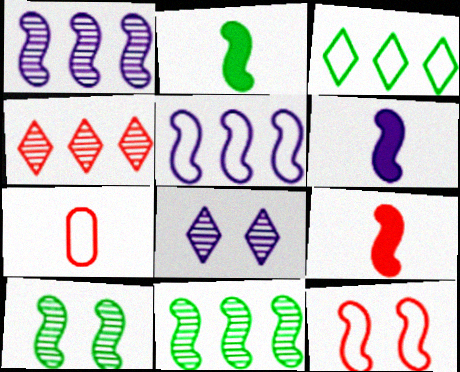[[1, 2, 12], 
[2, 6, 9], 
[5, 9, 10], 
[6, 11, 12]]